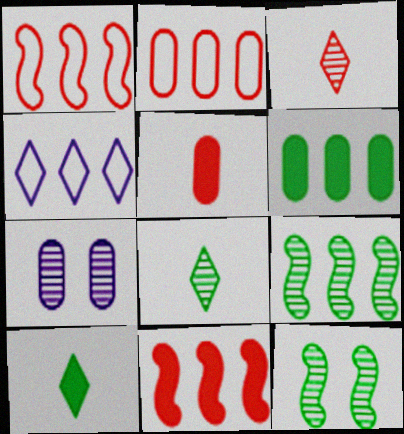[[1, 7, 10], 
[3, 7, 9], 
[4, 5, 12]]